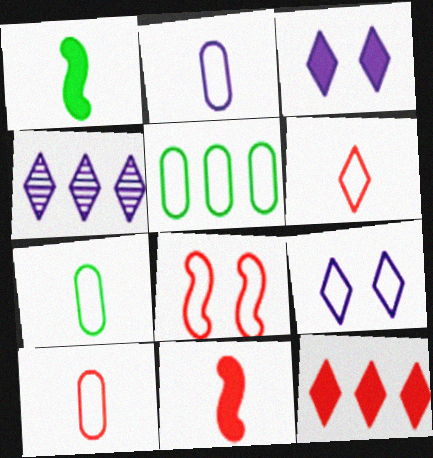[[2, 7, 10]]